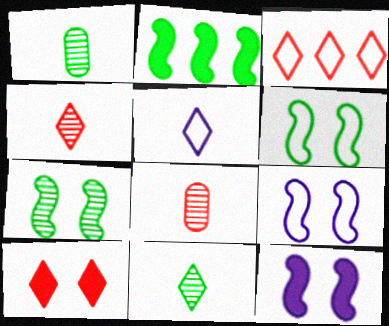[[1, 3, 12], 
[3, 4, 10]]